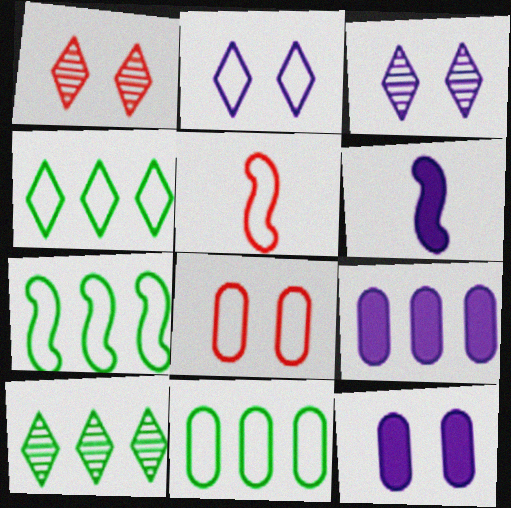[[1, 6, 11], 
[2, 5, 11], 
[4, 7, 11], 
[5, 10, 12], 
[6, 8, 10]]